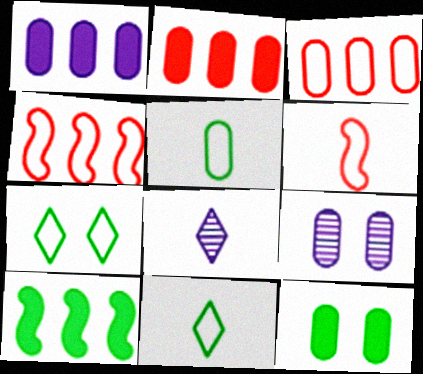[[2, 5, 9], 
[4, 8, 12]]